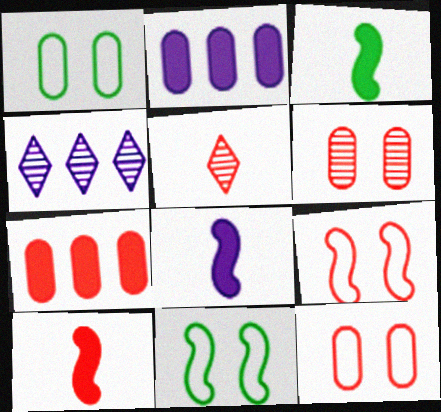[[1, 4, 10], 
[2, 5, 11], 
[3, 4, 12], 
[3, 8, 10], 
[5, 7, 9]]